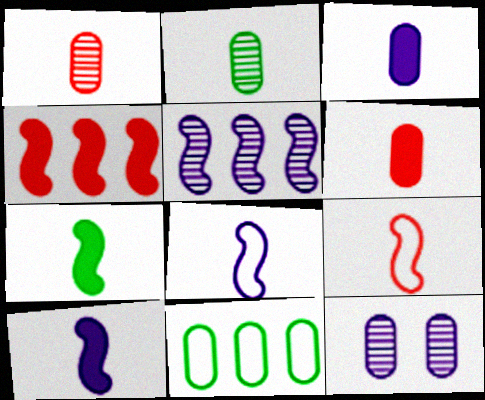[[6, 11, 12]]